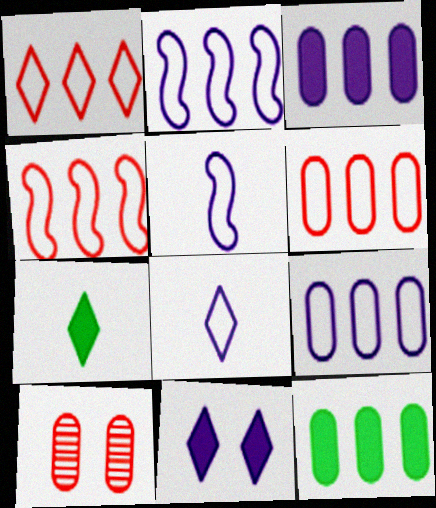[[1, 4, 6], 
[2, 7, 10]]